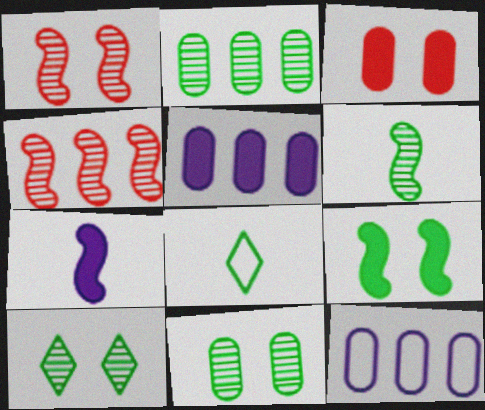[[1, 5, 8], 
[2, 6, 10], 
[2, 8, 9]]